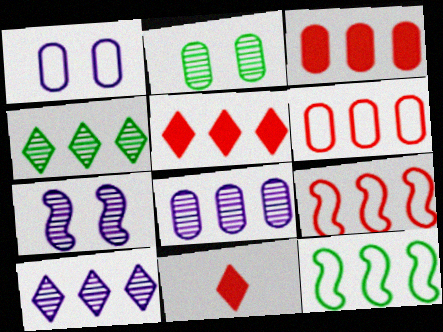[[3, 10, 12], 
[5, 8, 12]]